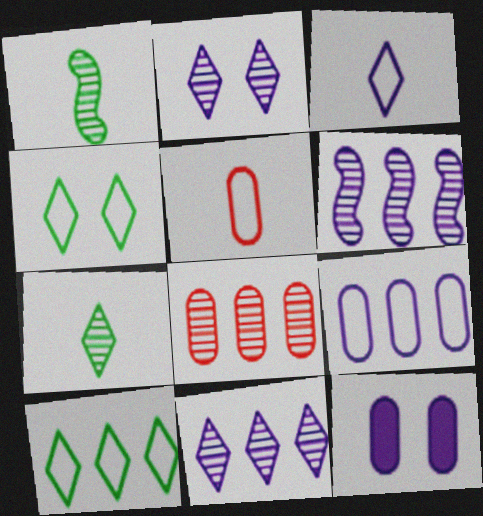[[1, 2, 8], 
[3, 6, 12]]